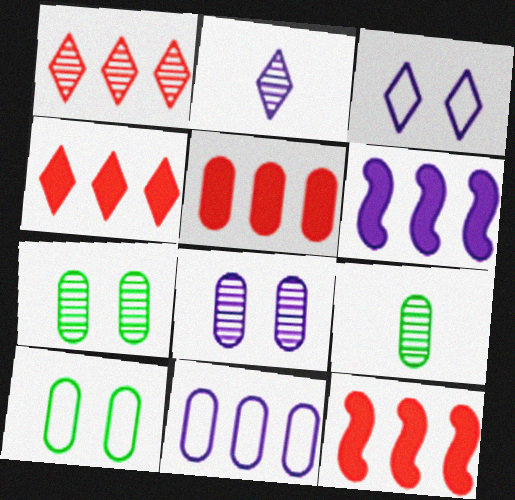[[2, 10, 12], 
[3, 9, 12], 
[4, 5, 12]]